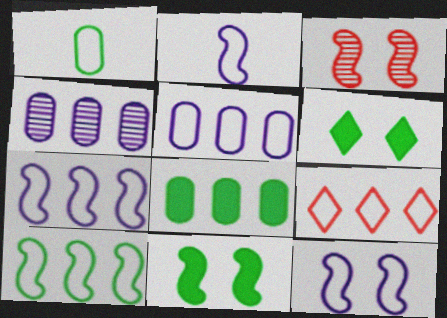[[1, 9, 12], 
[2, 7, 12], 
[3, 11, 12], 
[5, 9, 10]]